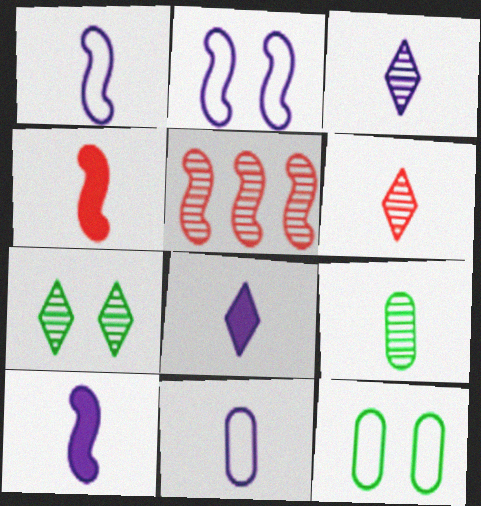[[3, 10, 11], 
[5, 8, 12]]